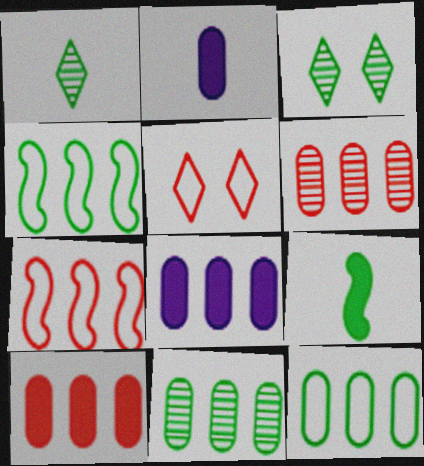[[2, 3, 7], 
[3, 9, 12], 
[6, 8, 12]]